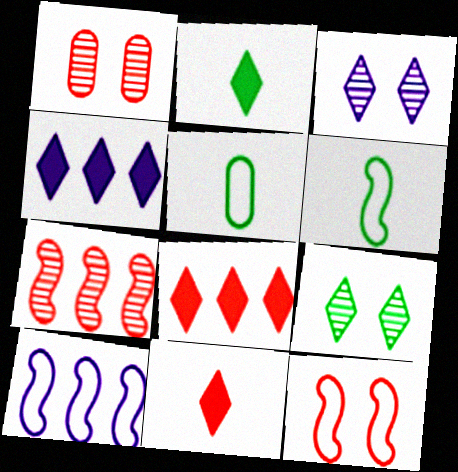[[1, 2, 10], 
[1, 4, 6], 
[6, 10, 12]]